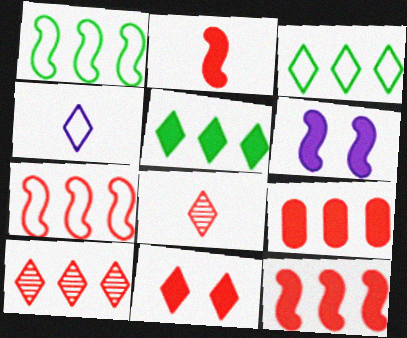[[2, 9, 11], 
[7, 9, 10]]